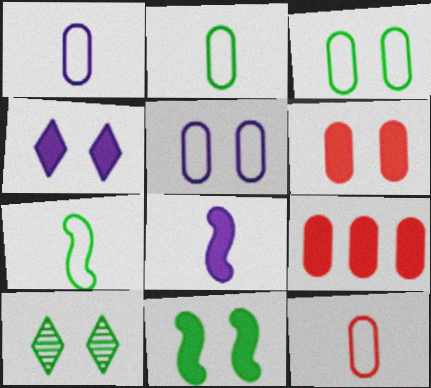[[1, 2, 12], 
[3, 10, 11], 
[4, 6, 11]]